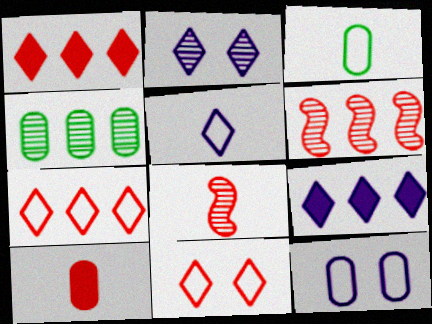[[2, 4, 8], 
[2, 5, 9], 
[4, 10, 12], 
[6, 10, 11]]